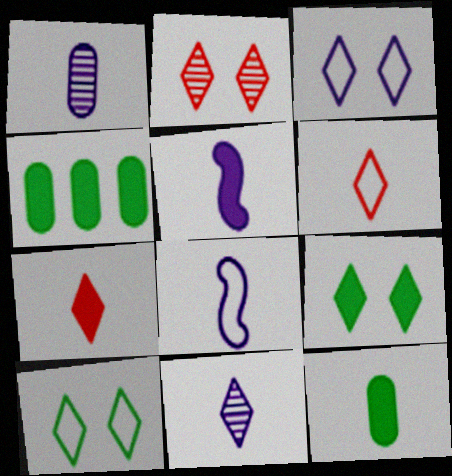[[2, 3, 9], 
[2, 4, 8], 
[5, 7, 12]]